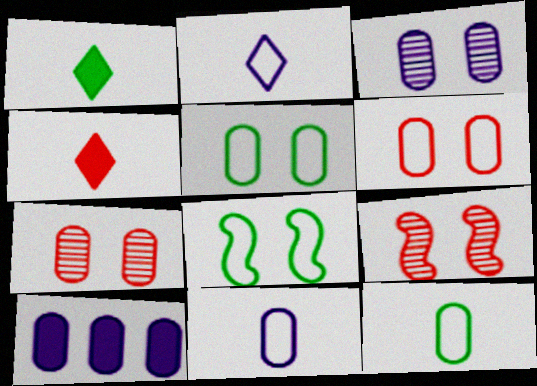[[3, 10, 11], 
[7, 10, 12]]